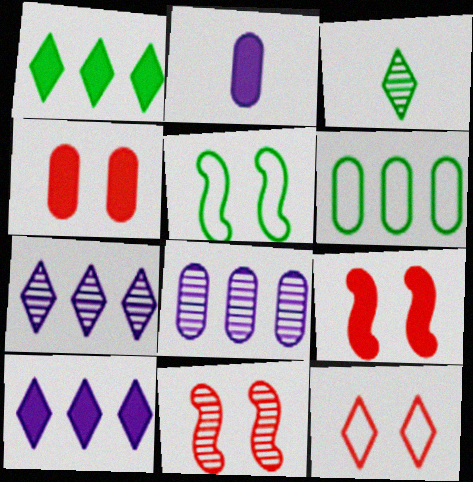[[1, 2, 9], 
[3, 8, 11], 
[3, 10, 12], 
[4, 11, 12]]